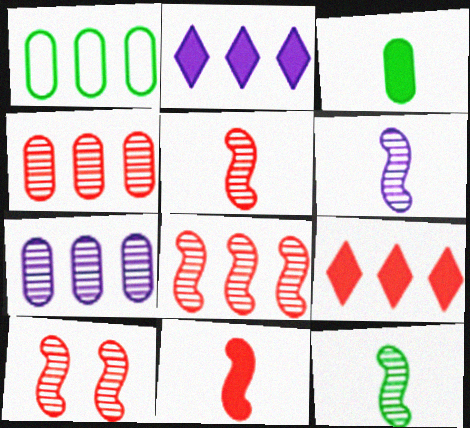[[1, 2, 8], 
[5, 6, 12], 
[5, 8, 10]]